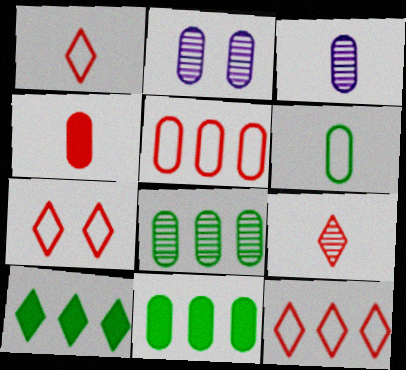[[1, 7, 12], 
[3, 4, 6]]